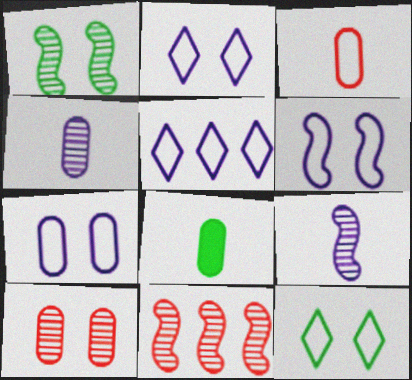[[1, 9, 11], 
[2, 6, 7], 
[2, 8, 11], 
[3, 4, 8]]